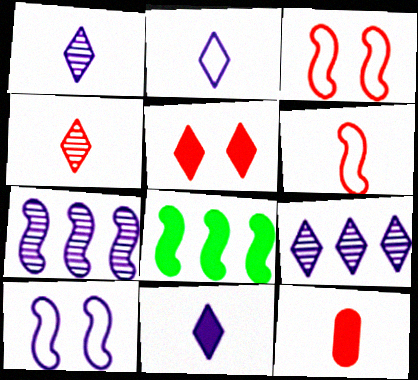[[1, 2, 11], 
[4, 6, 12]]